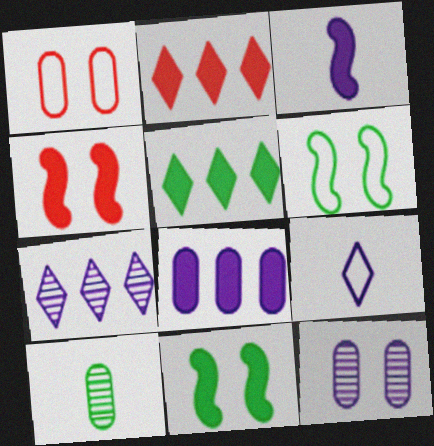[[1, 8, 10], 
[5, 6, 10]]